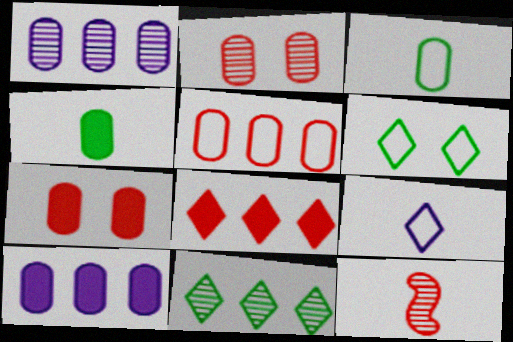[[1, 3, 7], 
[2, 3, 10], 
[4, 7, 10], 
[4, 9, 12], 
[6, 10, 12]]